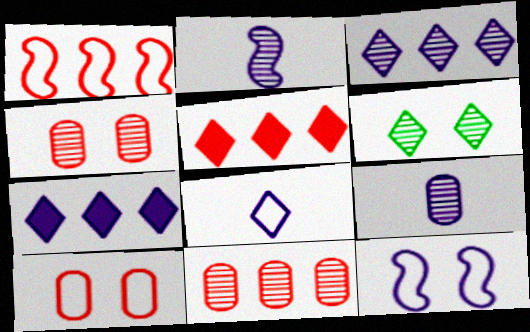[[1, 5, 11], 
[2, 6, 11], 
[5, 6, 8], 
[7, 9, 12]]